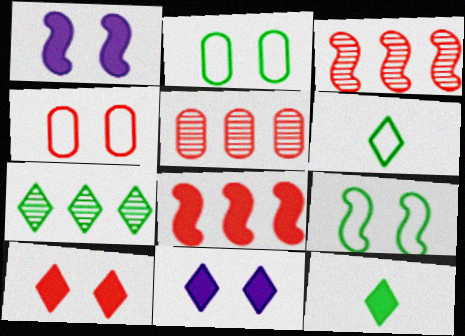[[1, 5, 6]]